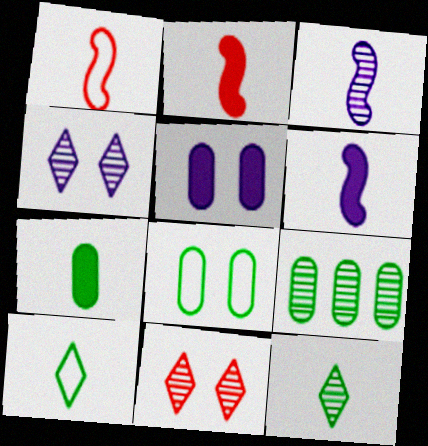[[3, 9, 11], 
[7, 8, 9]]